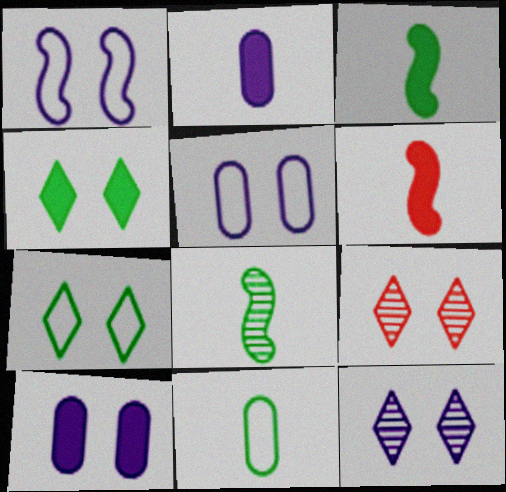[[1, 10, 12]]